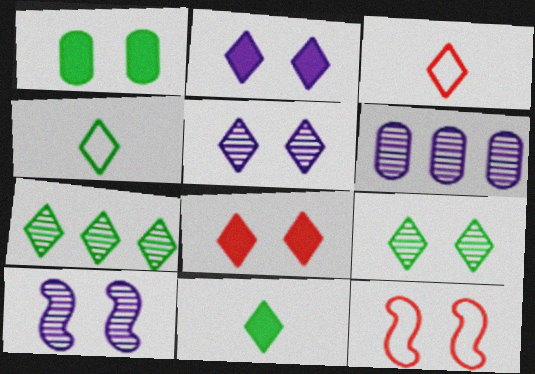[[1, 5, 12], 
[2, 3, 7], 
[6, 11, 12]]